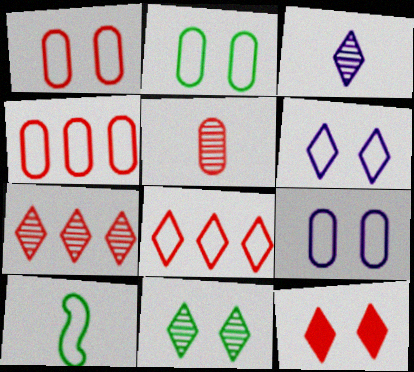[[1, 2, 9], 
[3, 7, 11], 
[4, 6, 10], 
[6, 11, 12], 
[8, 9, 10]]